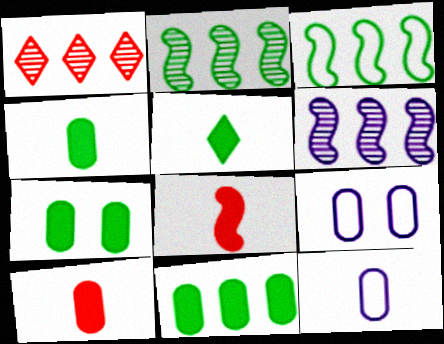[[4, 7, 11]]